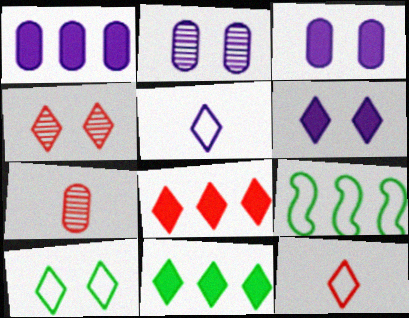[[4, 5, 11], 
[4, 6, 10], 
[4, 8, 12], 
[6, 7, 9]]